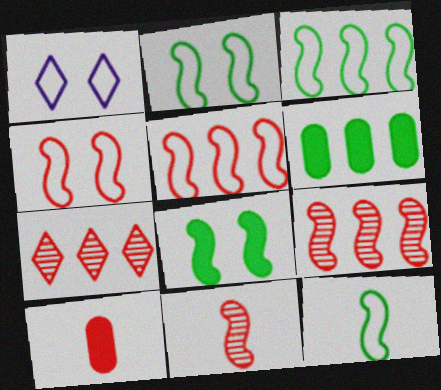[[1, 6, 11], 
[2, 3, 12], 
[4, 7, 10]]